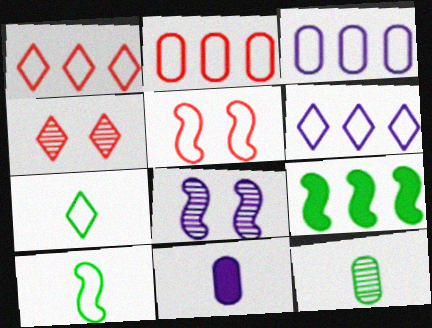[[3, 5, 7], 
[6, 8, 11]]